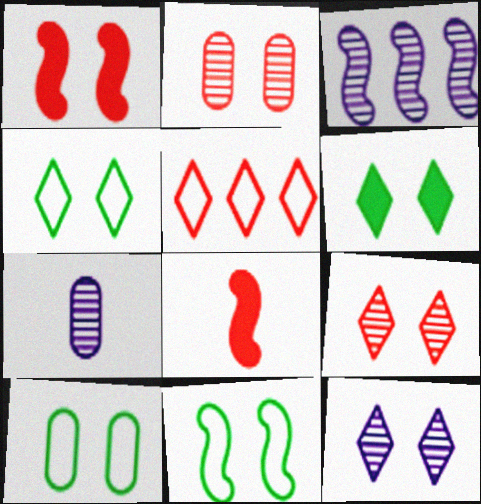[[1, 10, 12], 
[2, 5, 8], 
[3, 7, 12], 
[3, 8, 11], 
[4, 10, 11]]